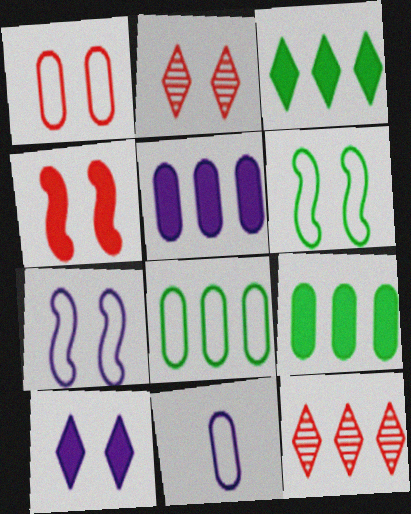[[1, 2, 4], 
[1, 8, 11]]